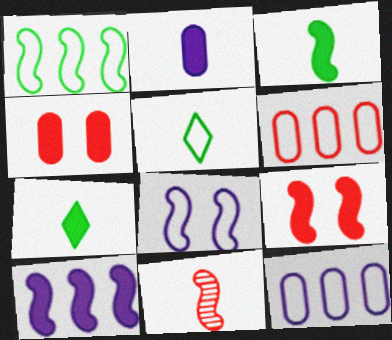[[2, 5, 11], 
[3, 9, 10], 
[4, 7, 10], 
[5, 6, 8]]